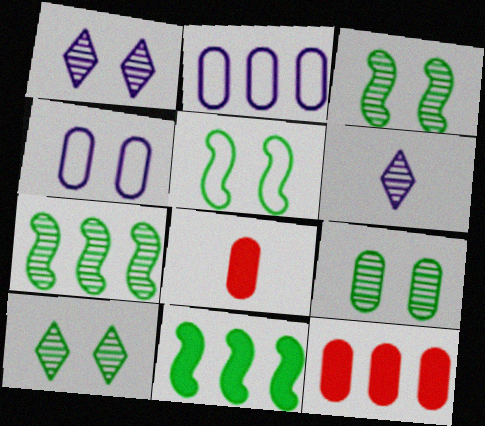[[2, 8, 9], 
[3, 9, 10], 
[5, 6, 12]]